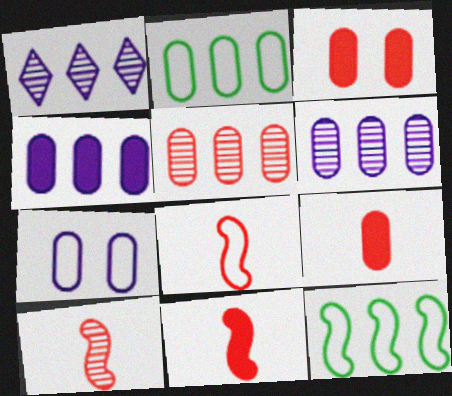[[2, 4, 5], 
[8, 10, 11]]